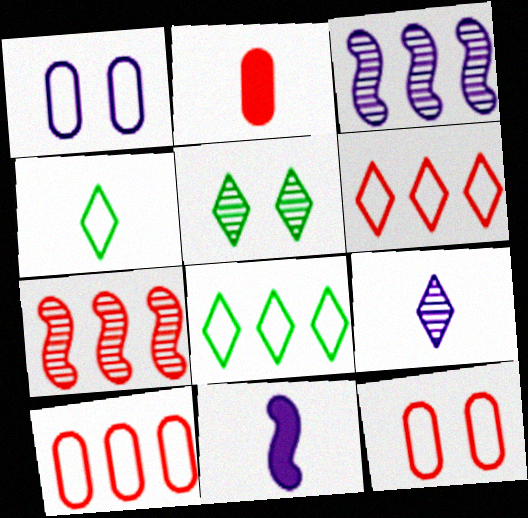[[5, 10, 11]]